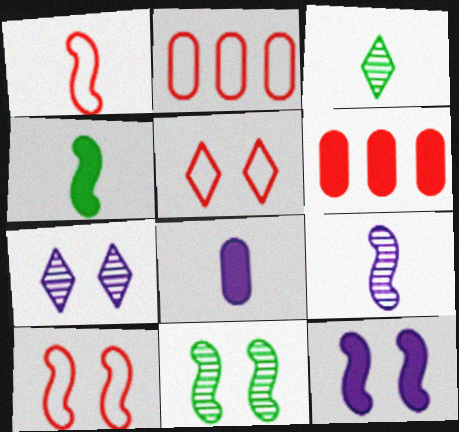[[1, 2, 5], 
[1, 3, 8], 
[1, 4, 9], 
[2, 3, 12], 
[2, 4, 7], 
[10, 11, 12]]